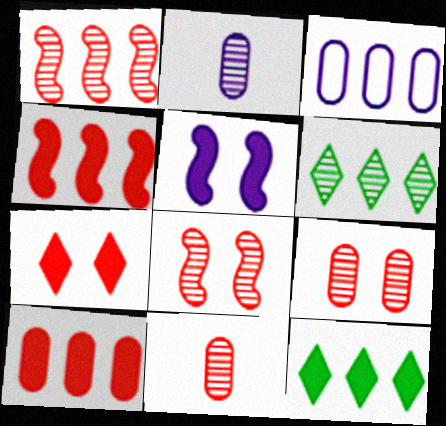[[1, 3, 12], 
[2, 6, 8], 
[3, 4, 6]]